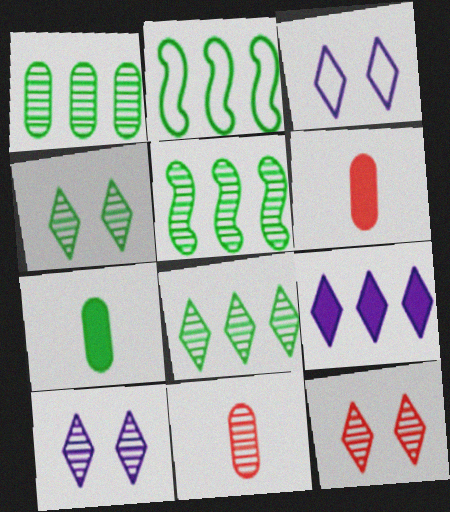[[1, 5, 8], 
[2, 4, 7], 
[2, 6, 10], 
[3, 5, 6], 
[4, 10, 12], 
[5, 10, 11]]